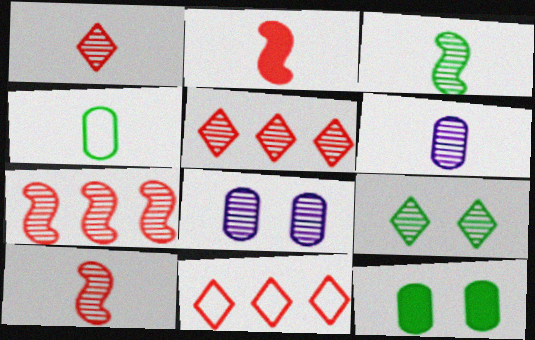[[1, 3, 6], 
[3, 5, 8], 
[6, 7, 9]]